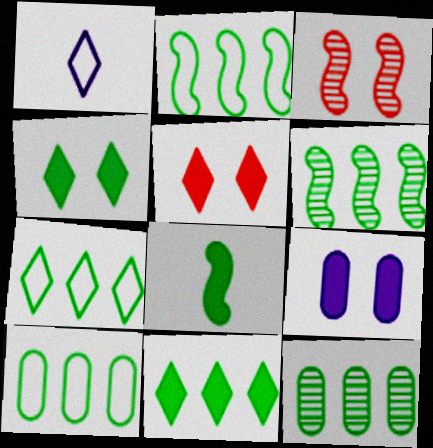[[2, 7, 10], 
[2, 11, 12], 
[6, 10, 11]]